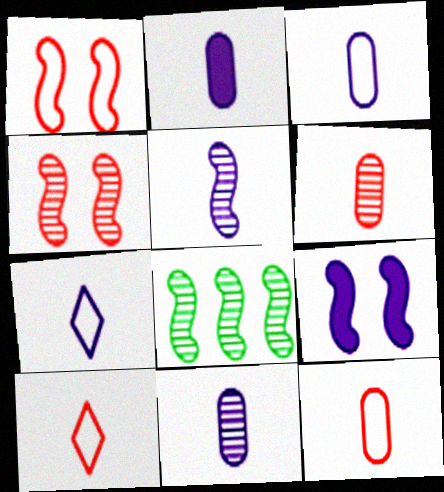[[2, 3, 11], 
[2, 5, 7], 
[4, 5, 8]]